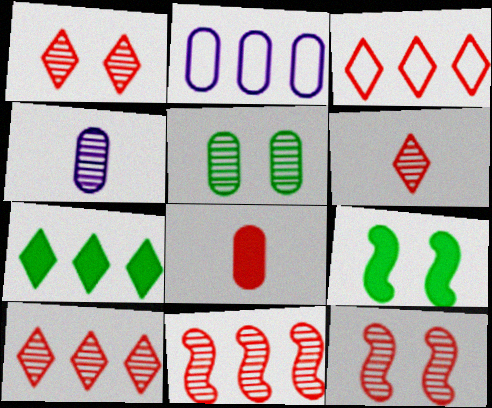[[1, 6, 10], 
[2, 5, 8], 
[2, 6, 9], 
[2, 7, 11], 
[3, 4, 9], 
[3, 8, 12]]